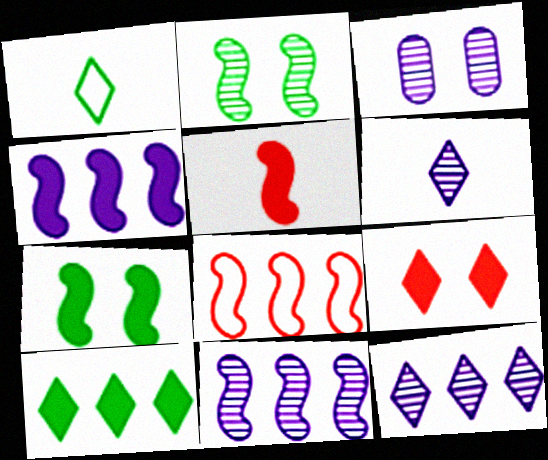[[1, 9, 12], 
[3, 6, 11], 
[4, 5, 7]]